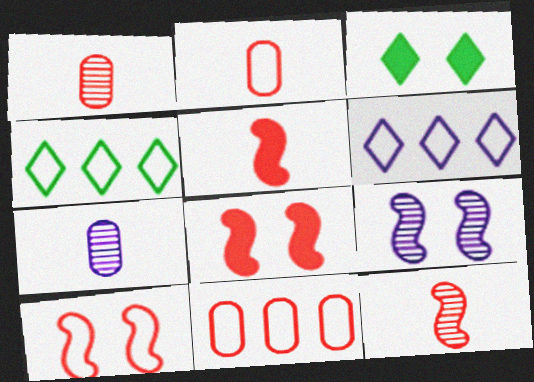[[4, 7, 8]]